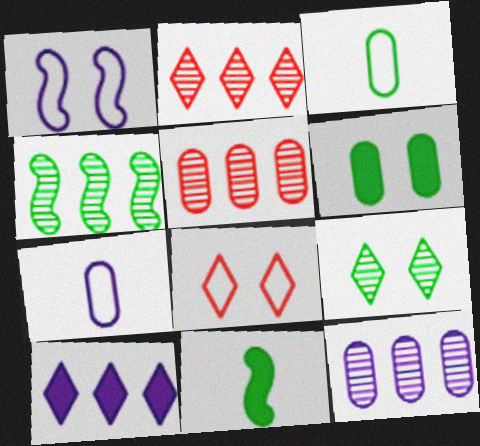[[2, 4, 12], 
[5, 6, 7], 
[8, 11, 12]]